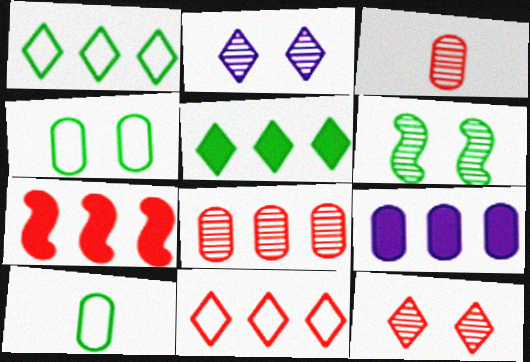[[2, 7, 10], 
[3, 4, 9], 
[5, 6, 10], 
[5, 7, 9], 
[7, 8, 11]]